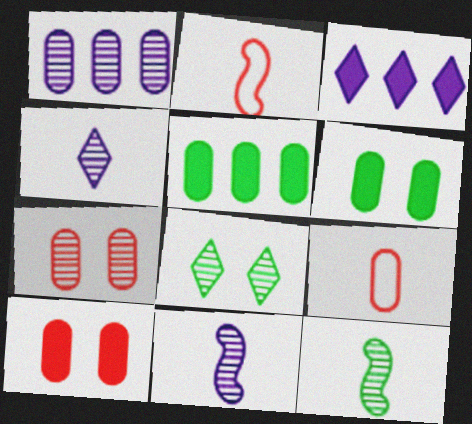[[1, 6, 9]]